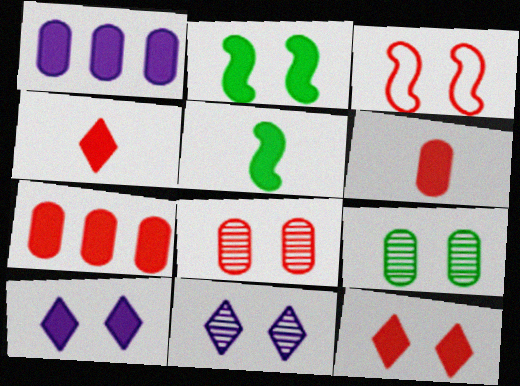[[1, 2, 4], 
[1, 5, 12], 
[3, 8, 12], 
[3, 9, 10], 
[5, 7, 10]]